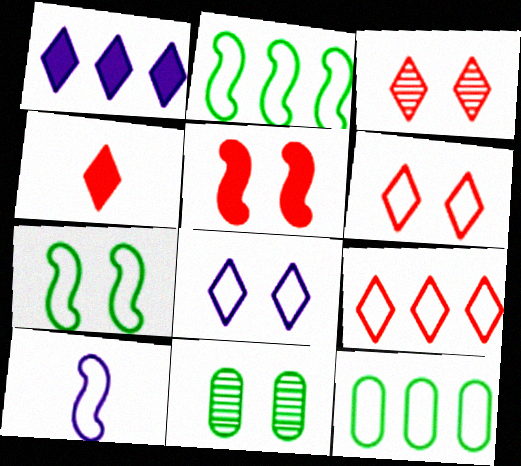[[3, 4, 9], 
[5, 8, 11], 
[6, 10, 12]]